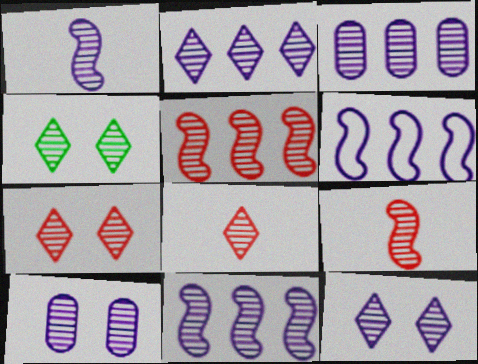[[1, 2, 10], 
[1, 3, 12], 
[2, 3, 11], 
[2, 4, 8], 
[3, 4, 9], 
[4, 7, 12]]